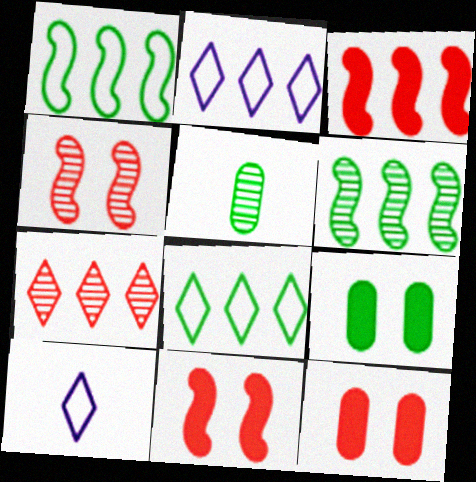[[2, 5, 11], 
[6, 10, 12]]